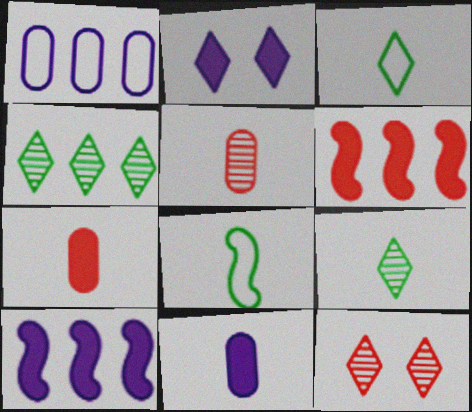[[1, 4, 6], 
[2, 10, 11]]